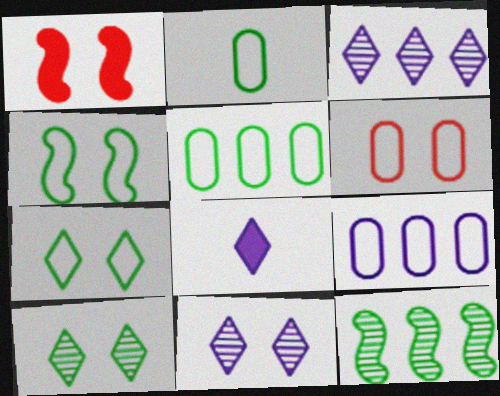[[1, 2, 3], 
[2, 6, 9], 
[6, 8, 12]]